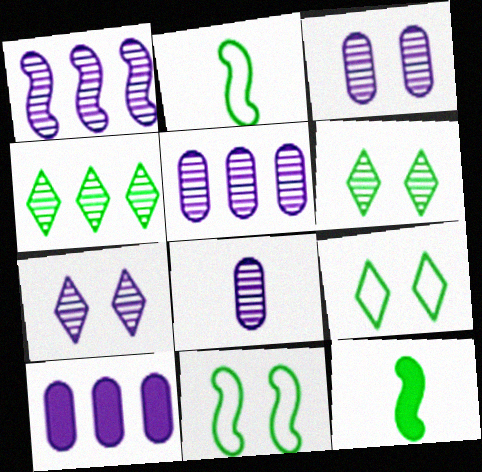[[1, 7, 8], 
[3, 5, 8]]